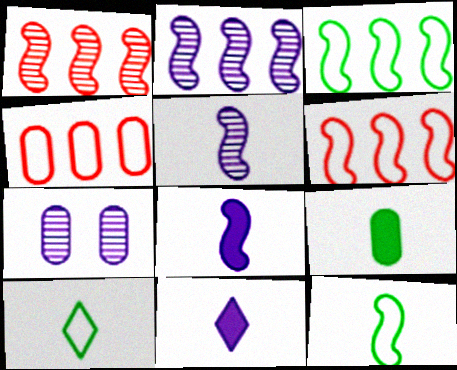[[4, 7, 9]]